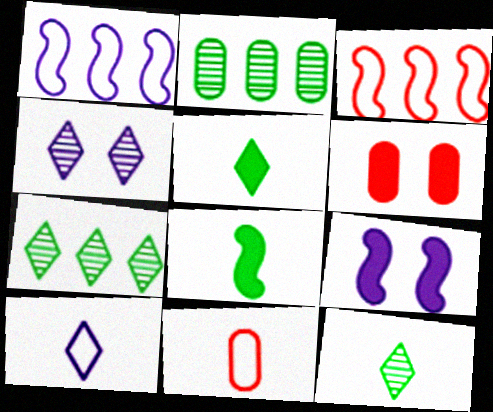[[1, 6, 12], 
[7, 9, 11]]